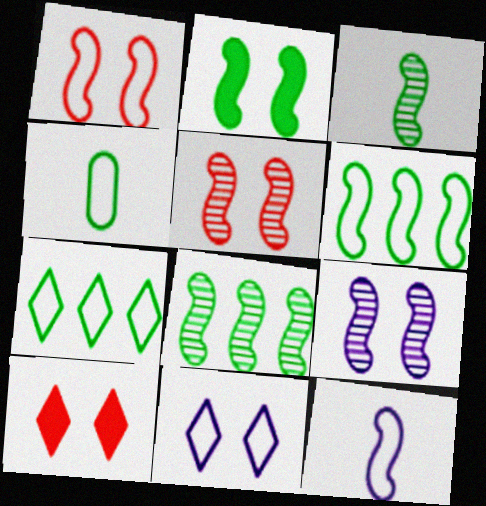[[1, 2, 9], 
[1, 6, 12], 
[2, 3, 6]]